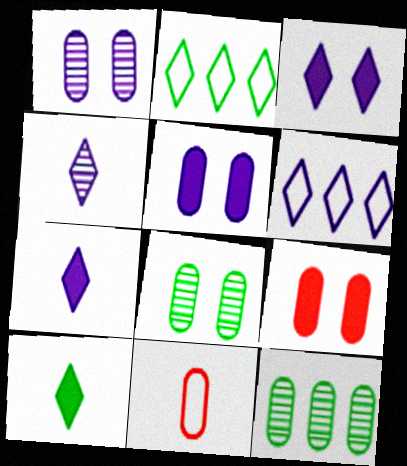[[3, 4, 6], 
[5, 11, 12]]